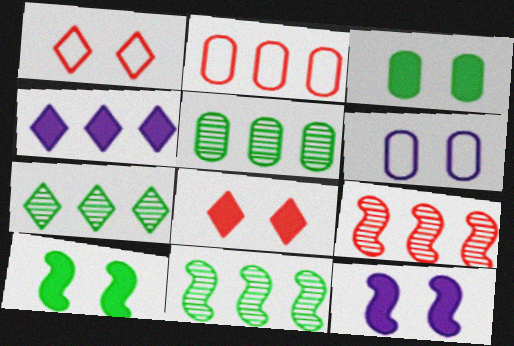[[2, 4, 11], 
[3, 8, 12], 
[5, 7, 11]]